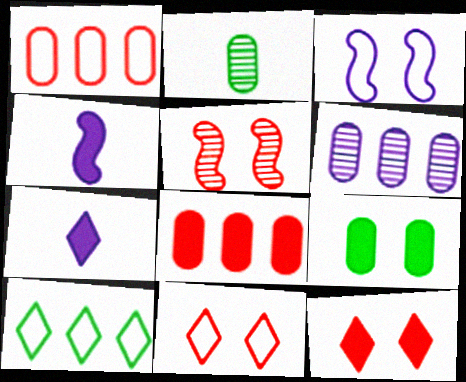[[3, 6, 7]]